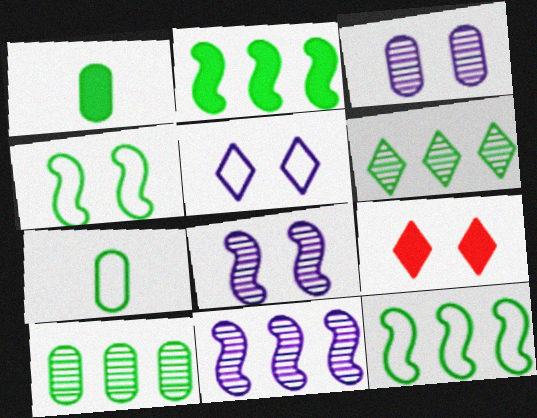[[1, 4, 6], 
[3, 4, 9], 
[7, 9, 11]]